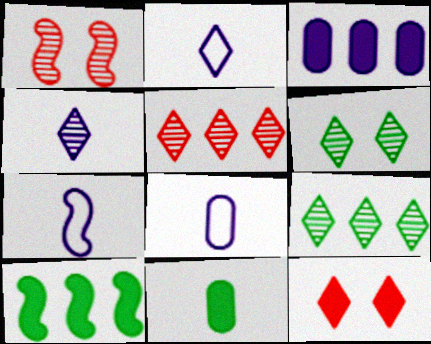[[1, 7, 10], 
[2, 7, 8], 
[2, 9, 12], 
[4, 5, 6]]